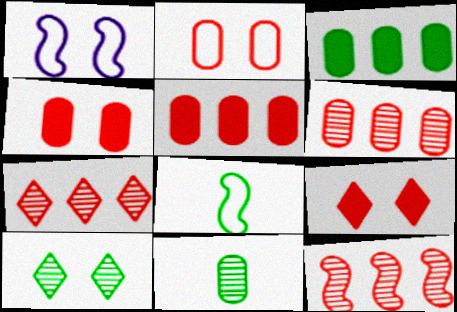[[1, 4, 10], 
[3, 8, 10], 
[6, 7, 12]]